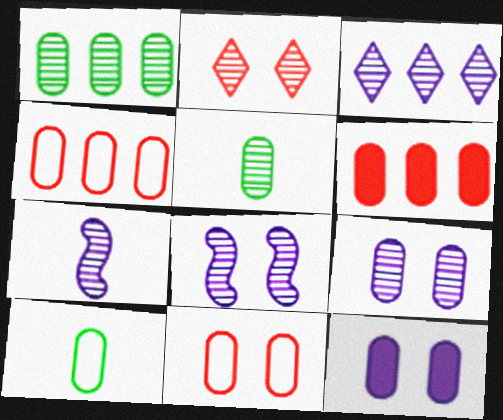[[1, 2, 7], 
[3, 7, 9], 
[4, 5, 12], 
[6, 9, 10]]